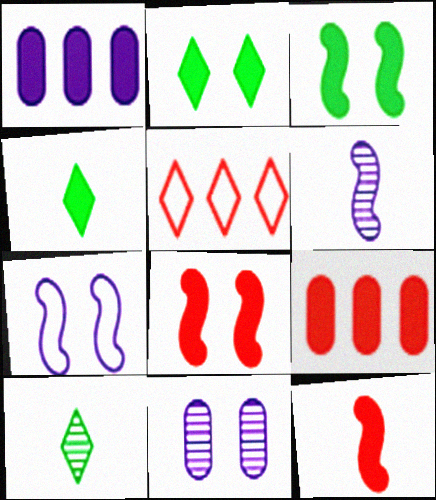[[1, 2, 12], 
[1, 4, 8], 
[7, 9, 10]]